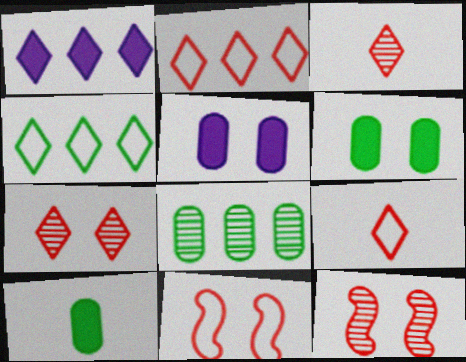[]